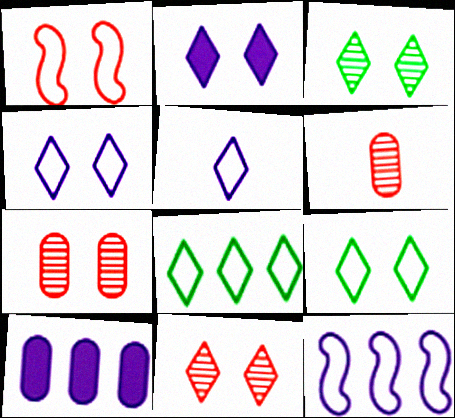[[2, 9, 11]]